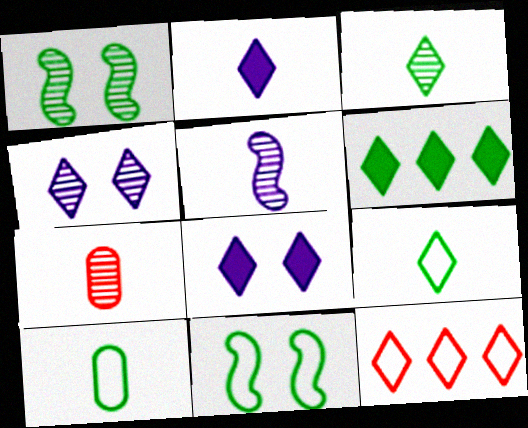[[1, 6, 10], 
[3, 5, 7], 
[3, 8, 12]]